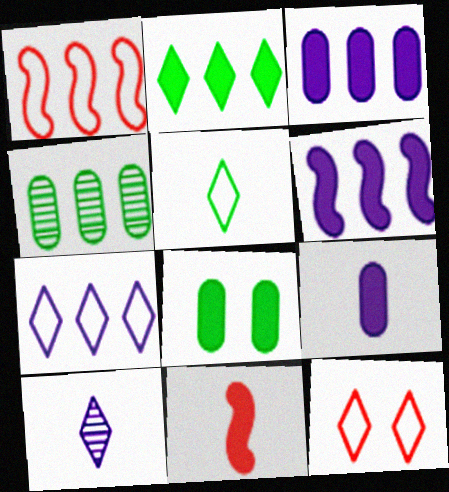[[1, 8, 10], 
[2, 10, 12], 
[5, 7, 12]]